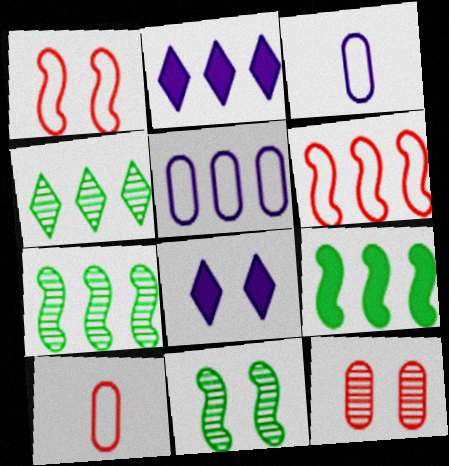[[2, 10, 11], 
[7, 8, 10]]